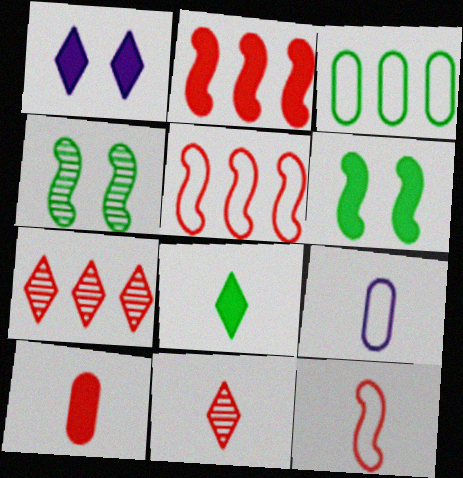[[3, 4, 8], 
[6, 7, 9], 
[10, 11, 12]]